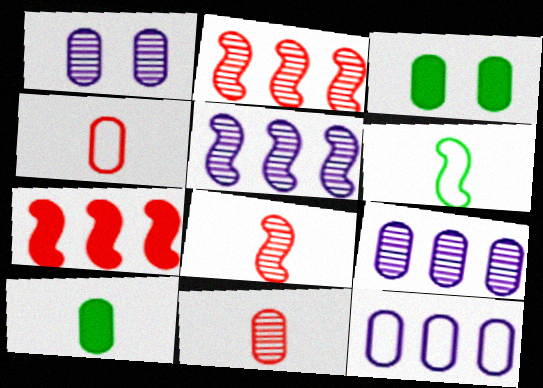[[3, 4, 9], 
[3, 11, 12]]